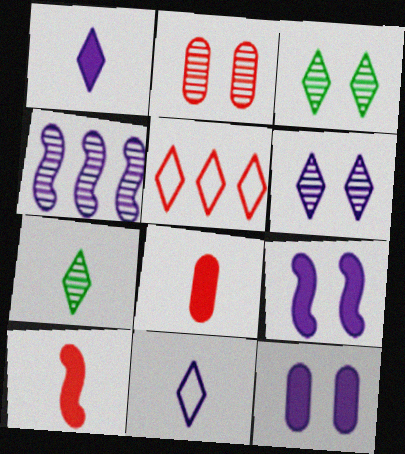[[1, 3, 5], 
[2, 4, 7], 
[2, 5, 10], 
[4, 11, 12]]